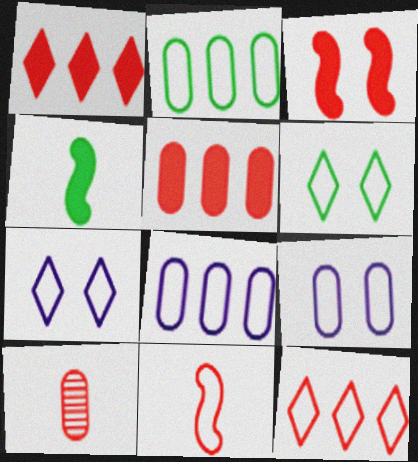[[2, 7, 11], 
[3, 10, 12], 
[6, 8, 11]]